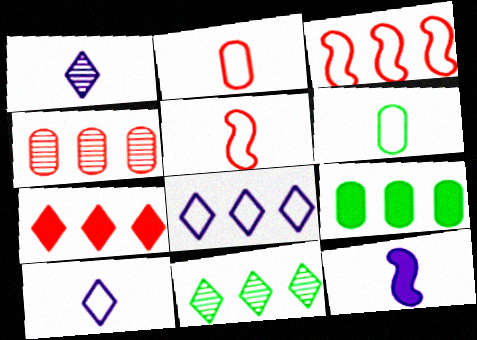[[3, 4, 7], 
[5, 6, 10], 
[7, 8, 11]]